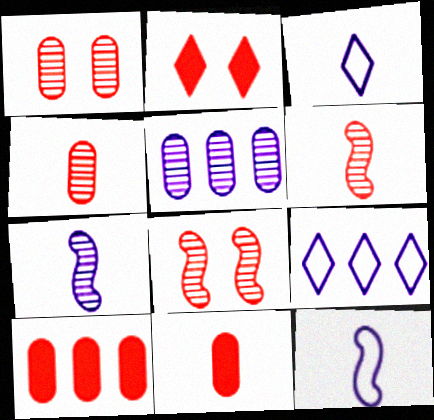[]